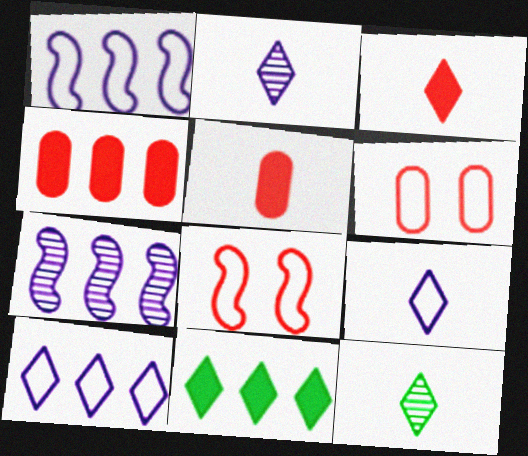[[3, 9, 12]]